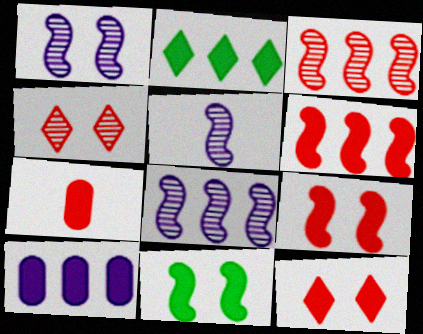[[1, 5, 8], 
[2, 6, 10], 
[6, 7, 12]]